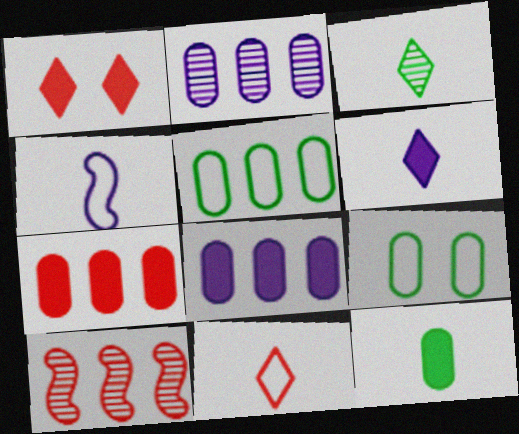[[2, 5, 7], 
[3, 6, 11], 
[6, 9, 10]]